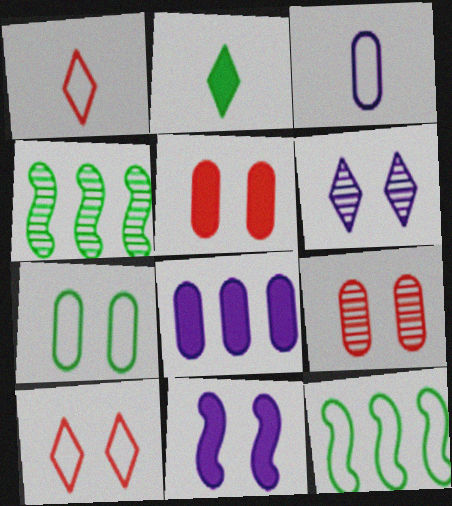[[2, 4, 7], 
[3, 10, 12]]